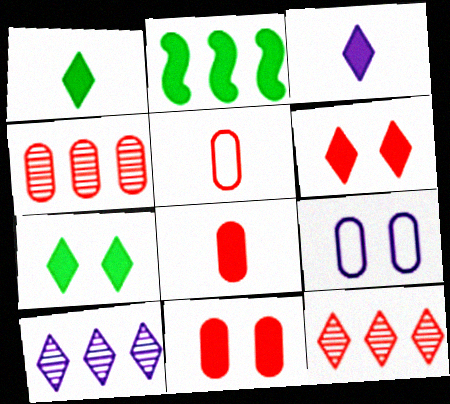[[2, 3, 11], 
[4, 5, 11]]